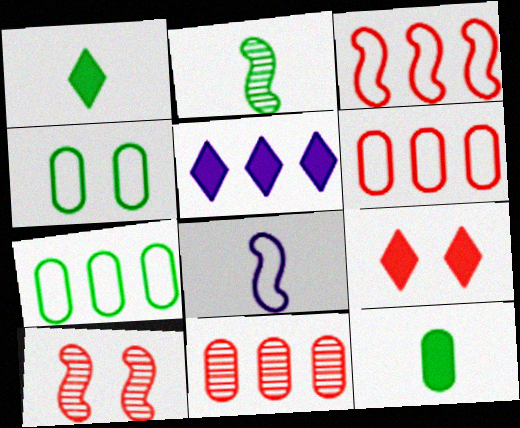[[1, 5, 9]]